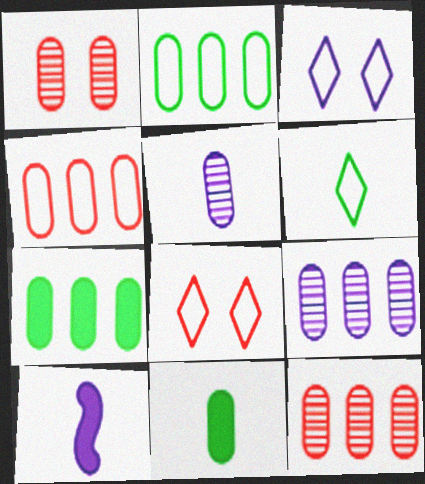[[3, 9, 10], 
[4, 7, 9]]